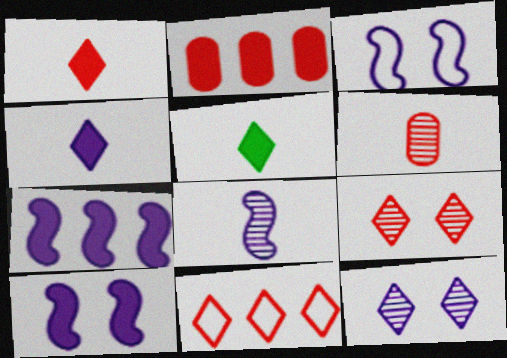[[1, 4, 5], 
[1, 9, 11], 
[2, 5, 10], 
[3, 7, 8], 
[5, 11, 12]]